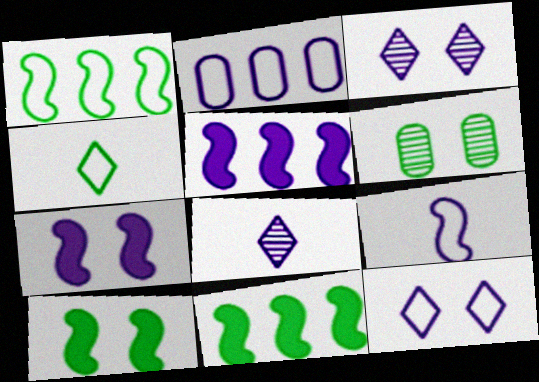[[2, 7, 8], 
[2, 9, 12], 
[4, 6, 11]]